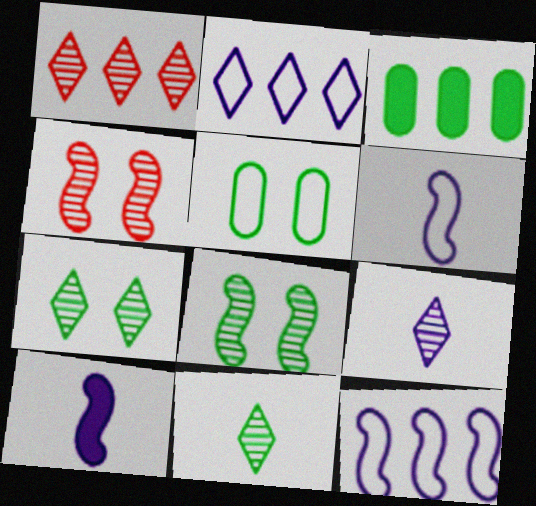[[1, 3, 12], 
[1, 5, 10], 
[1, 7, 9]]